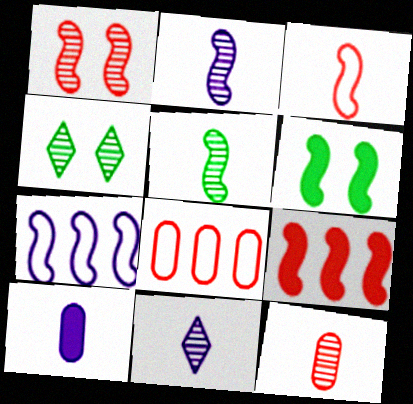[[1, 3, 9], 
[5, 11, 12], 
[6, 8, 11]]